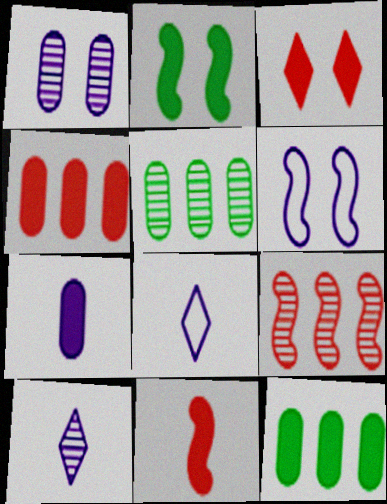[[3, 4, 11]]